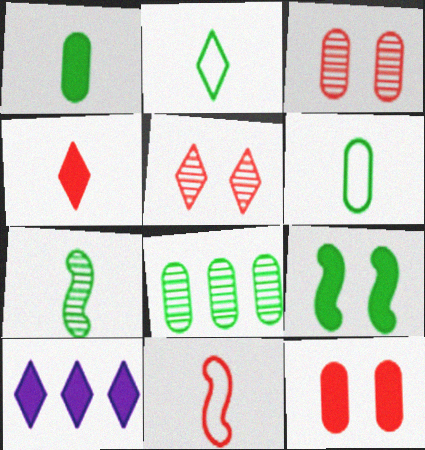[[1, 2, 7], 
[2, 5, 10], 
[2, 8, 9]]